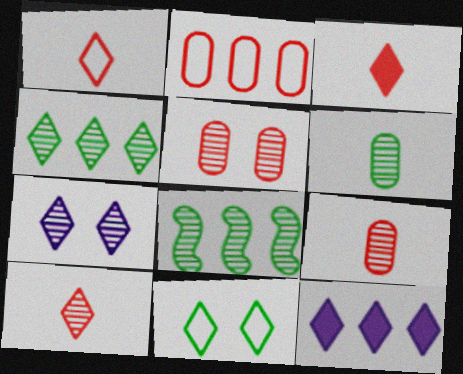[[1, 3, 10], 
[2, 8, 12], 
[4, 7, 10], 
[7, 8, 9], 
[10, 11, 12]]